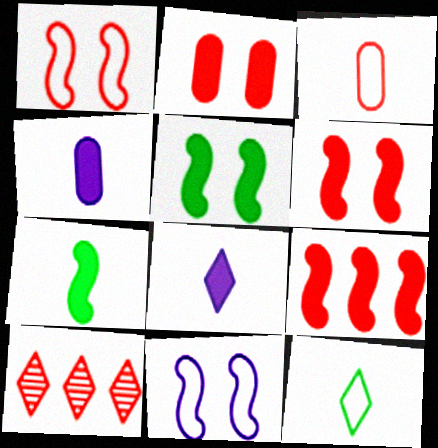[[3, 6, 10]]